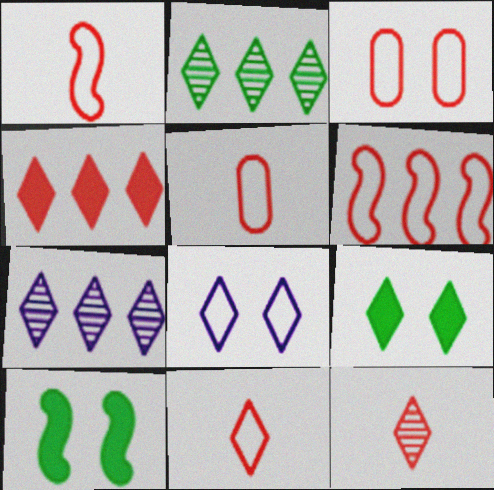[[1, 5, 11], 
[3, 6, 11], 
[5, 7, 10], 
[7, 9, 11]]